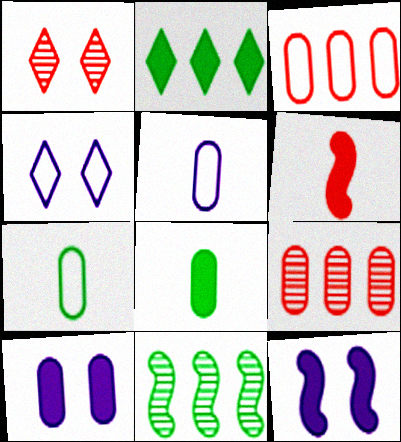[[1, 3, 6], 
[2, 6, 10], 
[7, 9, 10]]